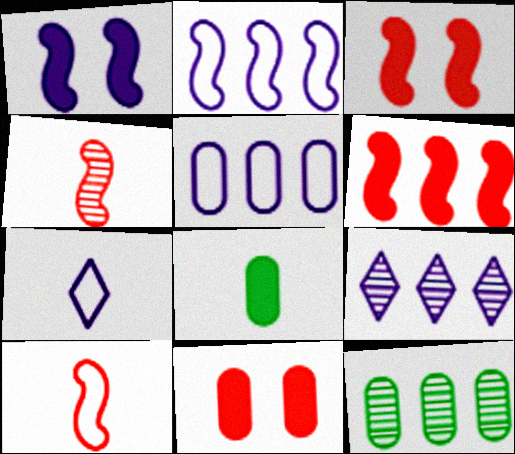[[3, 7, 12], 
[4, 7, 8]]